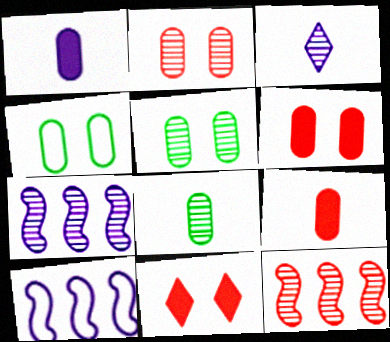[[3, 5, 12], 
[8, 10, 11]]